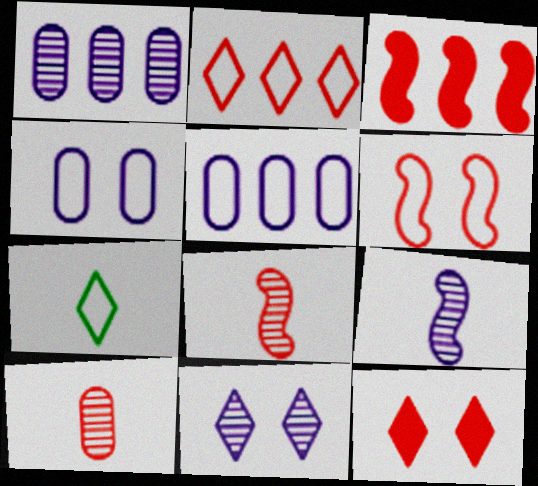[[1, 9, 11], 
[3, 6, 8], 
[5, 6, 7]]